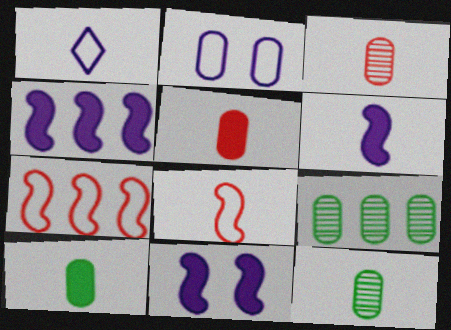[[2, 5, 9], 
[4, 6, 11]]